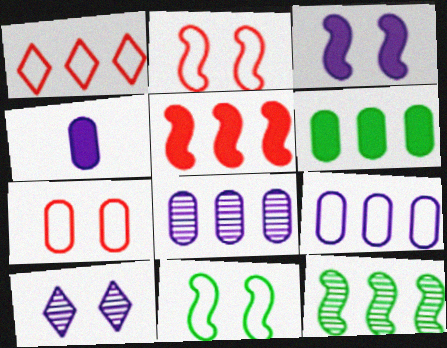[]